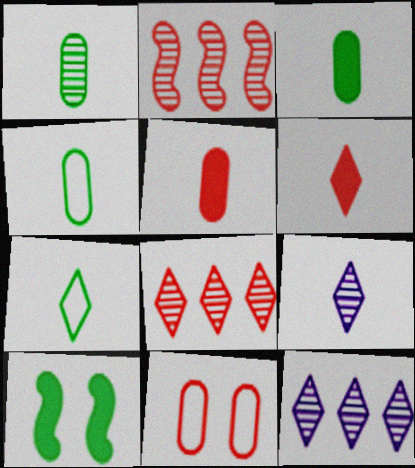[[1, 3, 4], 
[2, 6, 11], 
[6, 7, 9]]